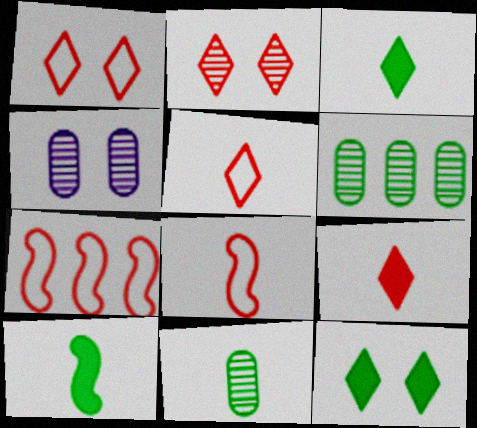[[3, 4, 7]]